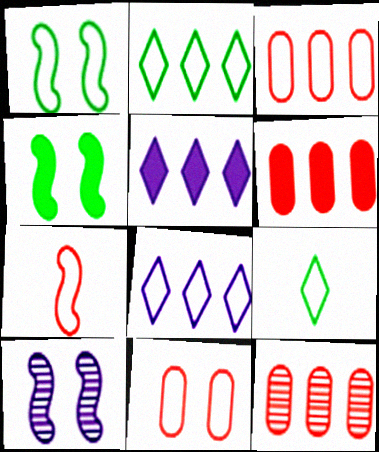[[3, 6, 12], 
[6, 9, 10]]